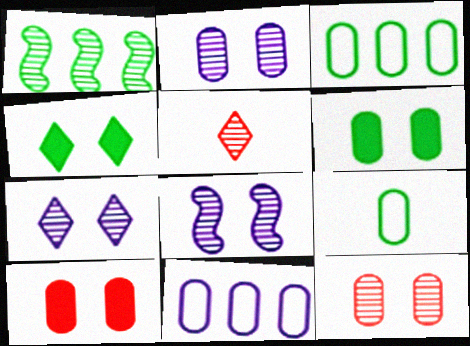[[1, 2, 5], 
[1, 4, 9], 
[2, 7, 8]]